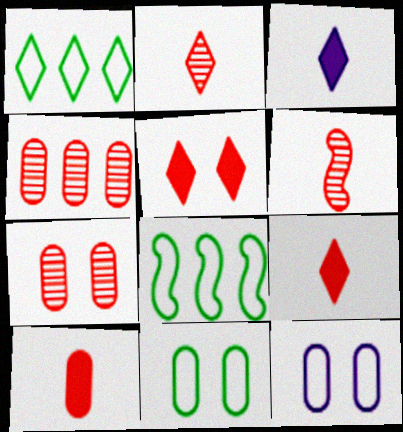[[3, 7, 8]]